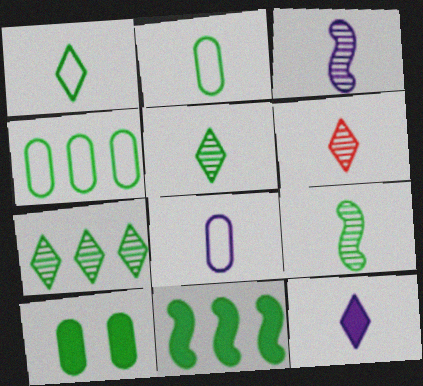[[1, 6, 12], 
[3, 8, 12], 
[4, 7, 11]]